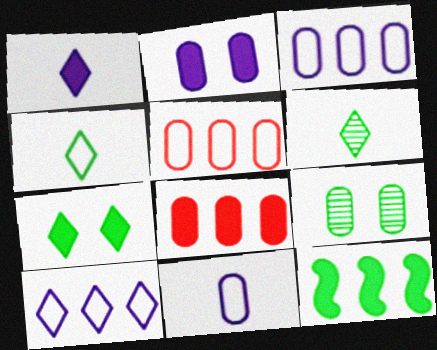[[4, 9, 12], 
[8, 9, 11]]